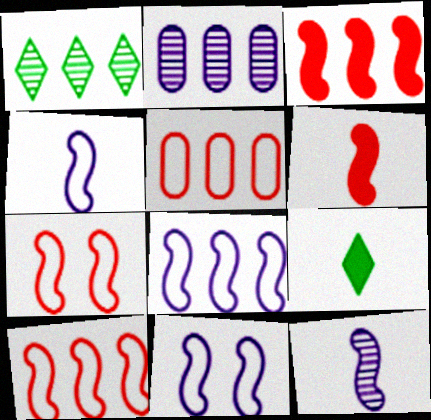[[2, 7, 9], 
[4, 8, 11]]